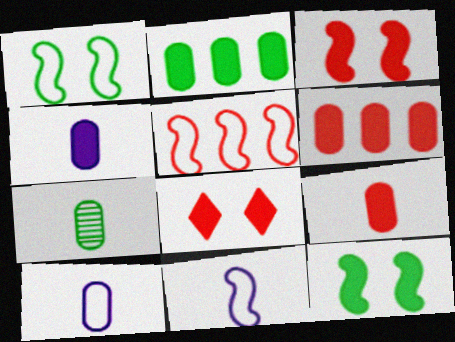[[1, 5, 11], 
[7, 9, 10]]